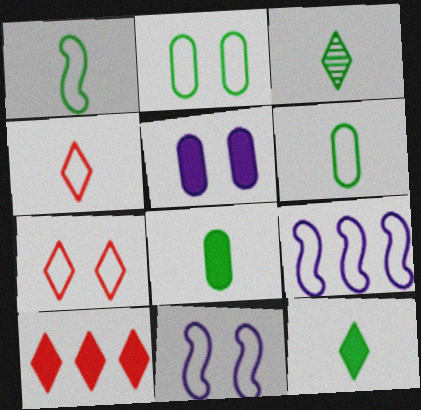[[1, 3, 8], 
[2, 4, 9], 
[2, 7, 11], 
[6, 7, 9]]